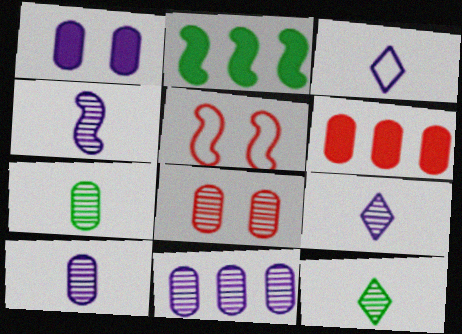[[2, 3, 8], 
[2, 4, 5], 
[4, 9, 10], 
[7, 8, 11]]